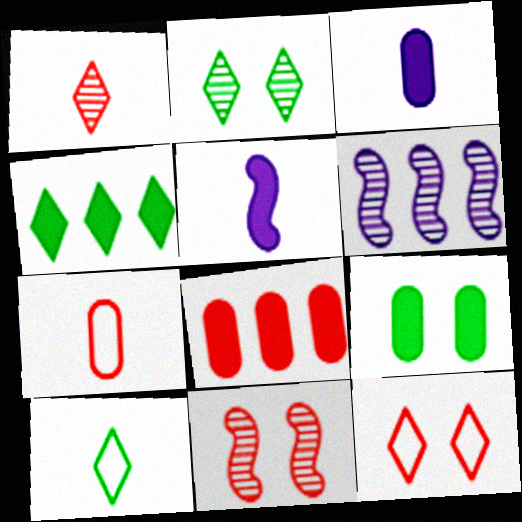[[2, 4, 10], 
[3, 8, 9]]